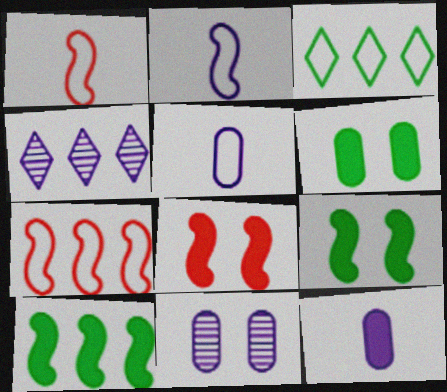[[1, 4, 6]]